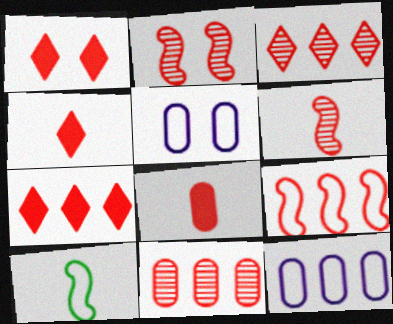[[1, 4, 7], 
[7, 9, 11]]